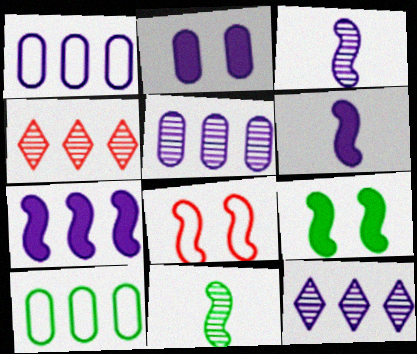[[1, 7, 12], 
[4, 7, 10], 
[7, 8, 11]]